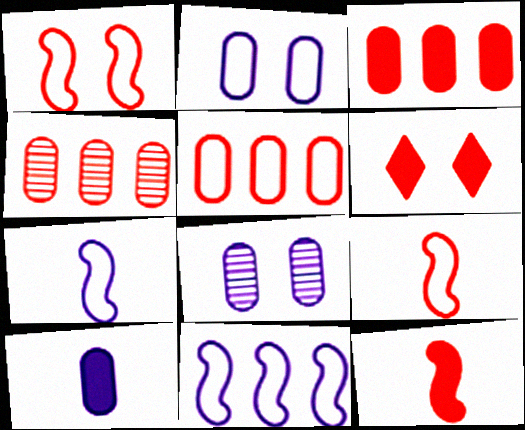[[3, 4, 5], 
[3, 6, 12], 
[4, 6, 9]]